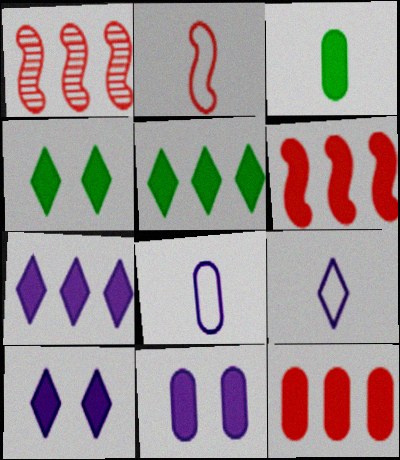[[1, 4, 8], 
[3, 6, 10], 
[3, 11, 12]]